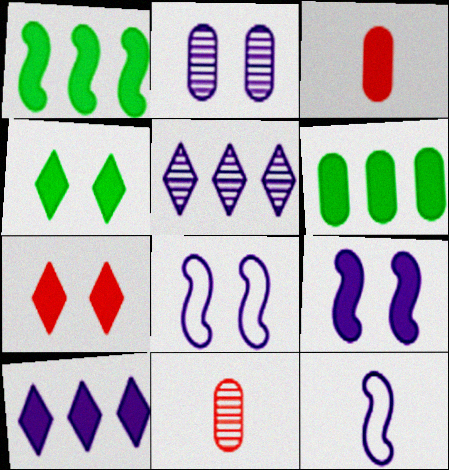[[2, 10, 12]]